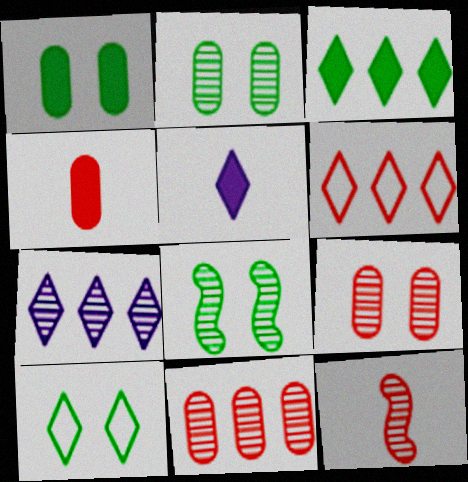[[1, 8, 10], 
[2, 7, 12], 
[3, 6, 7]]